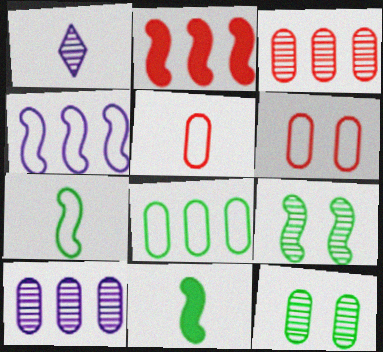[[1, 3, 9], 
[1, 5, 11]]